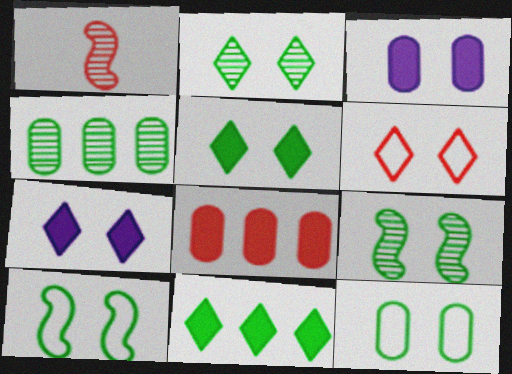[[1, 6, 8], 
[2, 6, 7], 
[3, 6, 9], 
[5, 9, 12]]